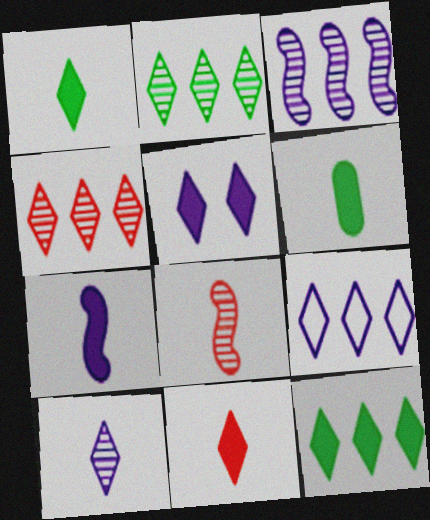[[4, 9, 12], 
[5, 9, 10], 
[5, 11, 12], 
[6, 7, 11]]